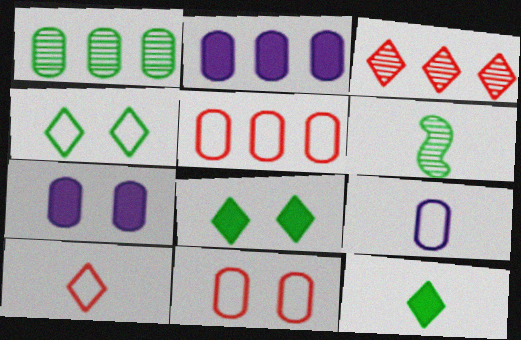[[1, 2, 5]]